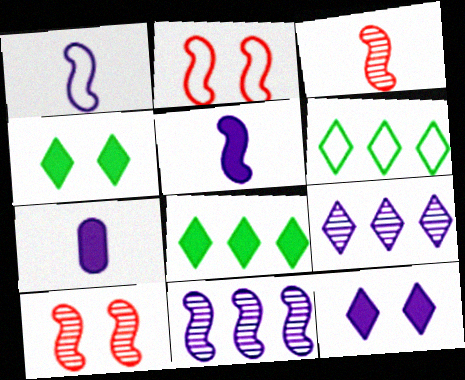[[6, 7, 10]]